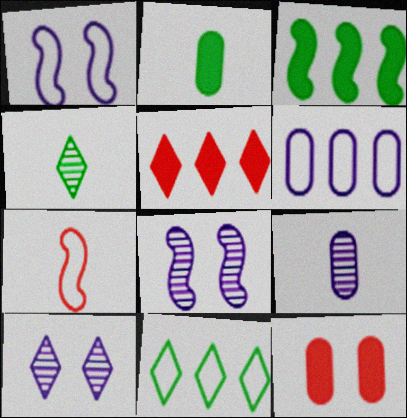[[3, 7, 8]]